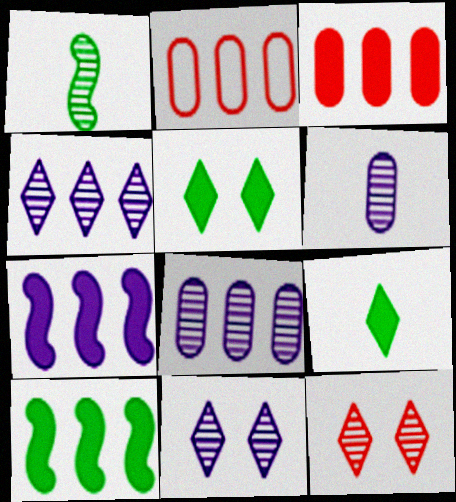[[1, 8, 12], 
[2, 4, 10]]